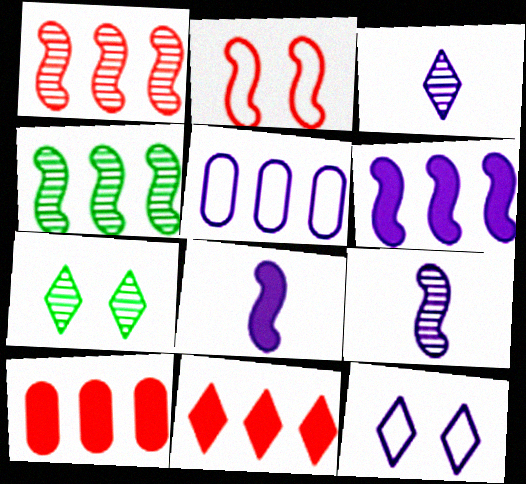[[2, 4, 8], 
[4, 5, 11]]